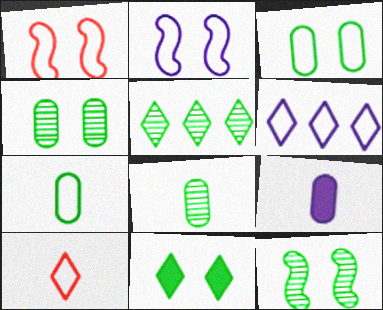[[1, 5, 9], 
[1, 6, 7], 
[3, 11, 12], 
[5, 8, 12]]